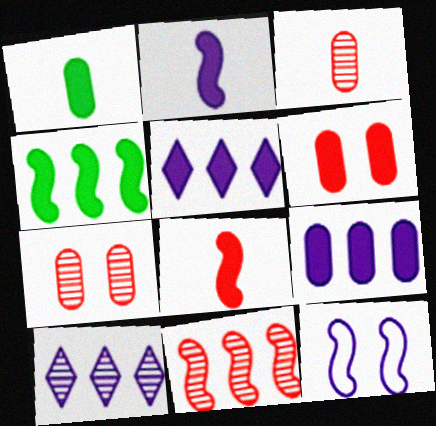[[1, 6, 9]]